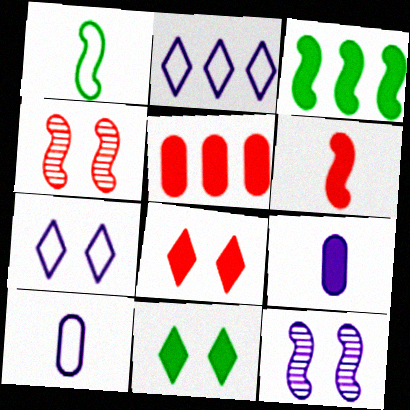[[2, 9, 12], 
[3, 8, 9], 
[5, 6, 8]]